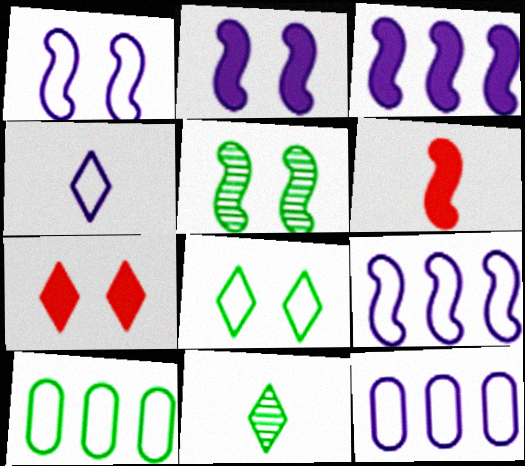[[1, 4, 12], 
[5, 6, 9]]